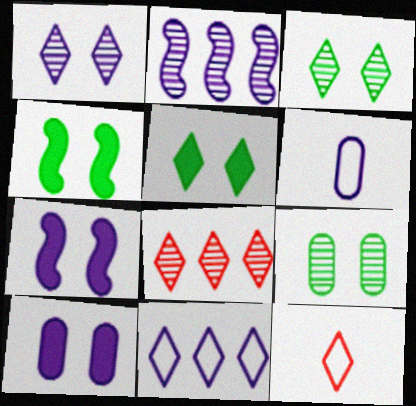[[4, 6, 8]]